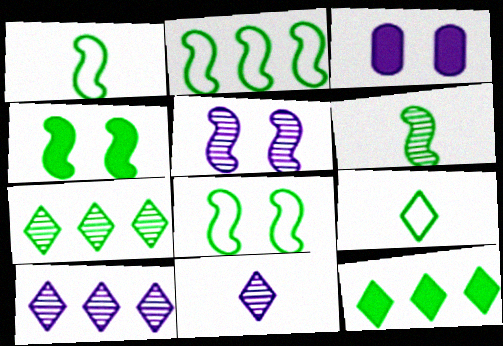[[1, 2, 8], 
[2, 4, 6]]